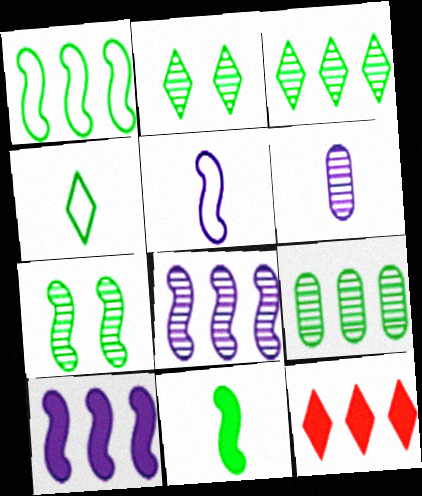[[1, 7, 11]]